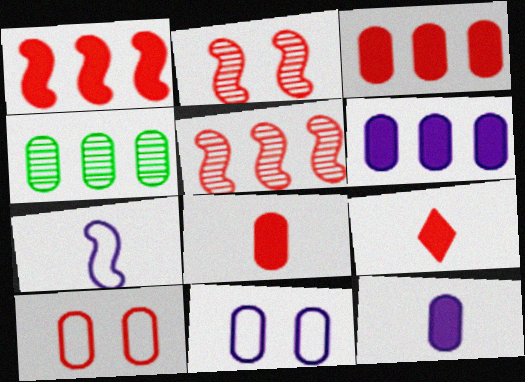[[4, 8, 11], 
[4, 10, 12], 
[5, 9, 10]]